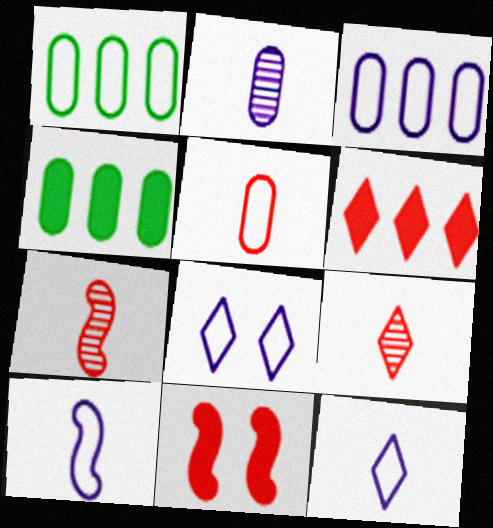[[3, 8, 10], 
[4, 7, 8]]